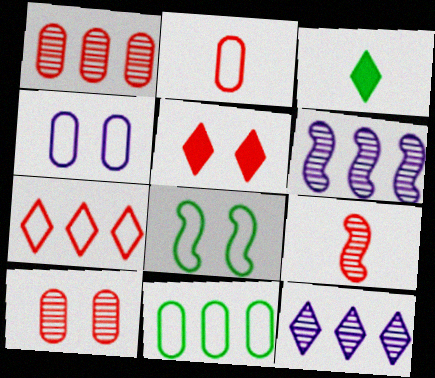[[2, 4, 11]]